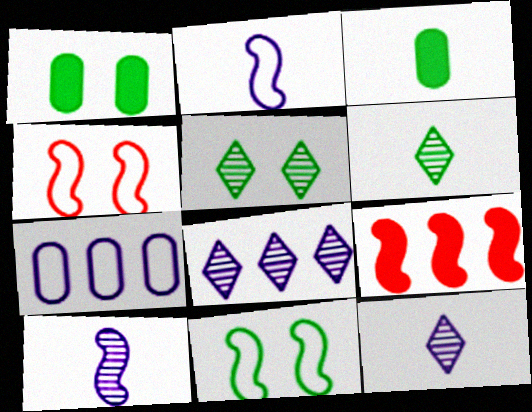[[1, 5, 11], 
[3, 4, 8], 
[9, 10, 11]]